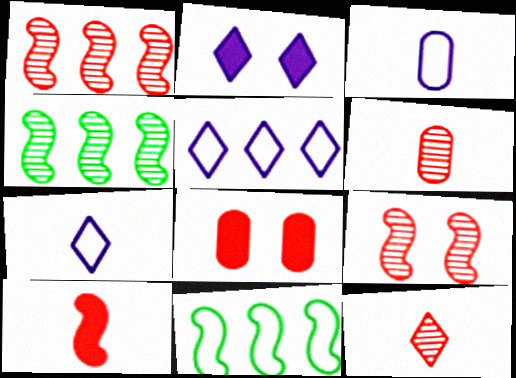[[2, 6, 11], 
[4, 7, 8]]